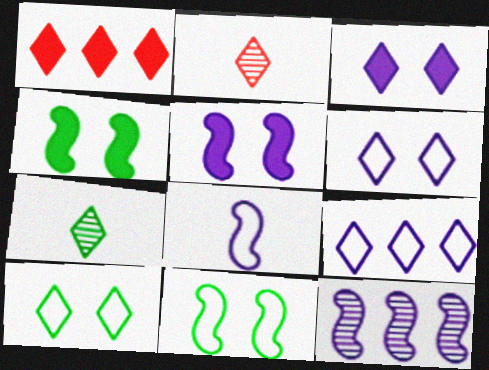[[1, 6, 7], 
[5, 8, 12]]